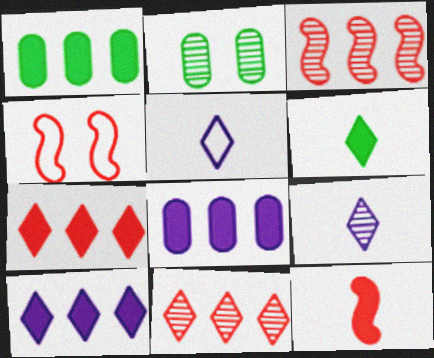[[1, 4, 9], 
[2, 3, 9], 
[3, 4, 12]]